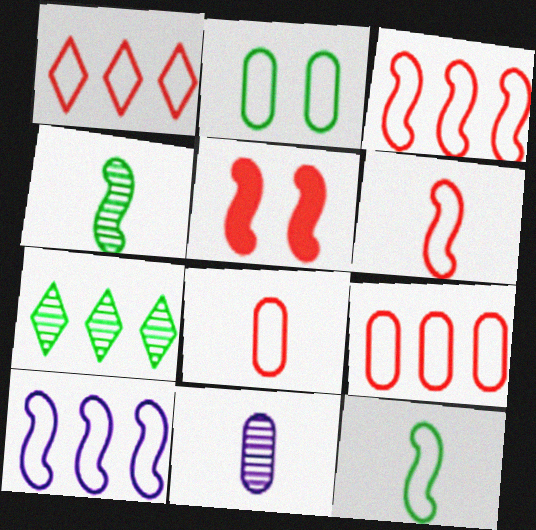[[1, 3, 9], 
[4, 5, 10]]